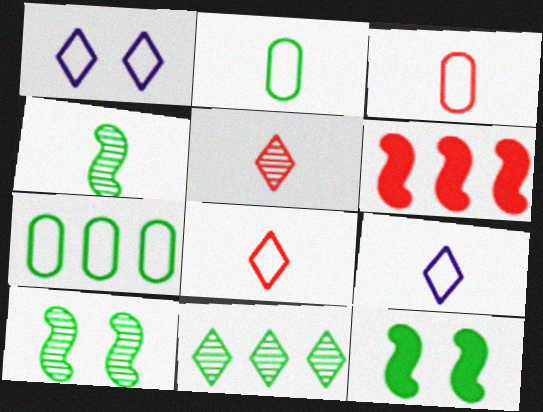[[2, 11, 12]]